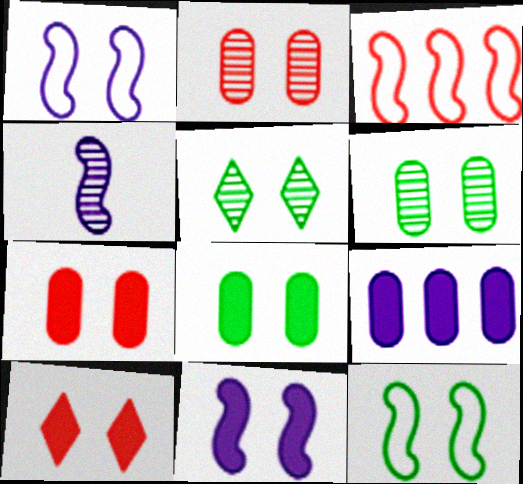[[1, 5, 7], 
[1, 6, 10], 
[5, 8, 12], 
[8, 10, 11]]